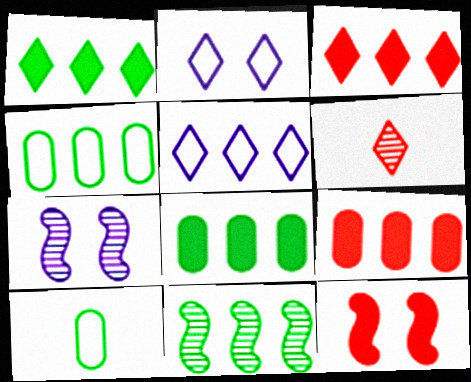[[1, 2, 6], 
[1, 4, 11], 
[3, 7, 10], 
[5, 9, 11]]